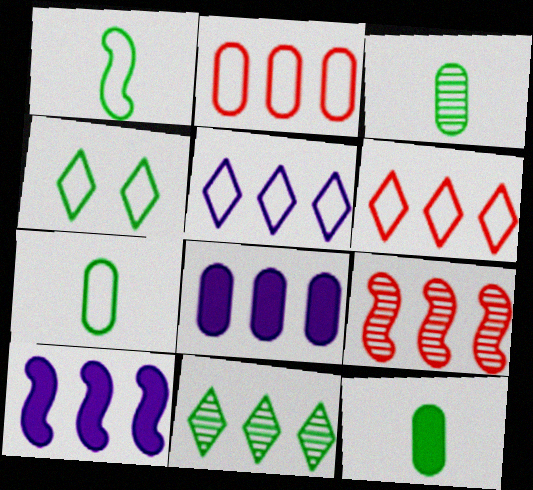[[2, 10, 11], 
[3, 7, 12]]